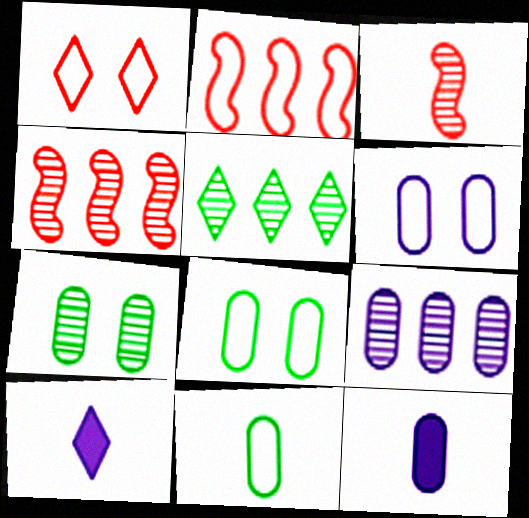[[1, 5, 10], 
[2, 7, 10], 
[3, 10, 11], 
[4, 5, 9], 
[4, 8, 10], 
[6, 9, 12]]